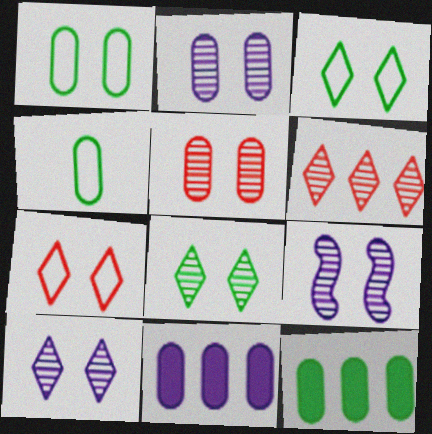[[2, 9, 10], 
[4, 5, 11], 
[5, 8, 9]]